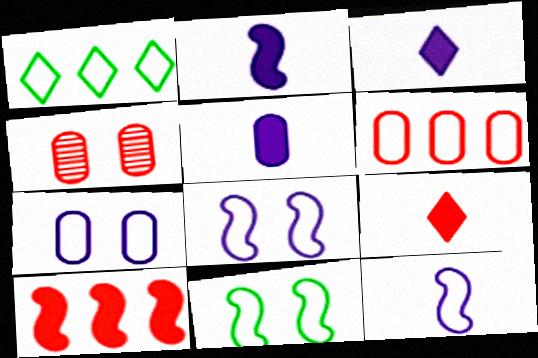[[1, 2, 4], 
[2, 3, 5]]